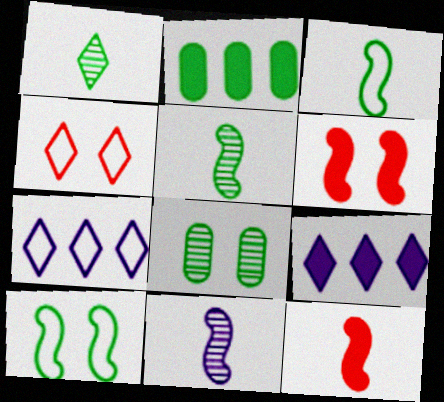[[1, 2, 10], 
[1, 4, 9], 
[2, 4, 11], 
[3, 11, 12], 
[7, 8, 12]]